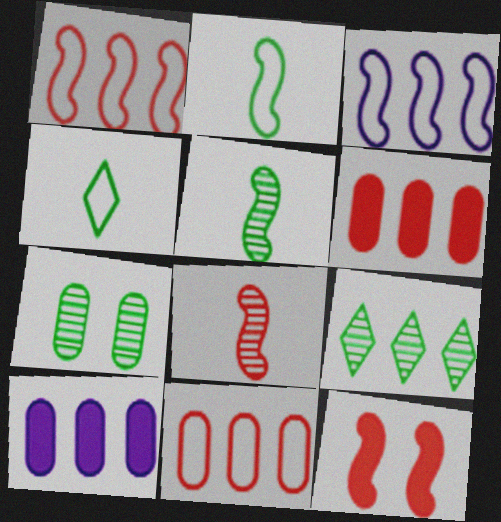[[1, 8, 12], 
[1, 9, 10], 
[3, 5, 12], 
[3, 6, 9], 
[5, 7, 9]]